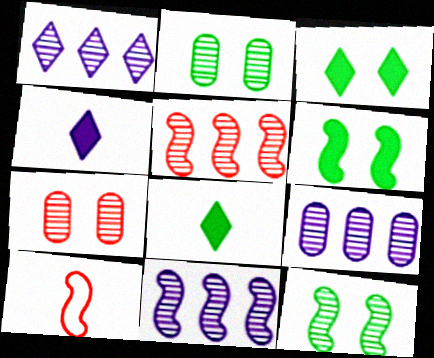[[1, 9, 11], 
[3, 9, 10], 
[6, 10, 11]]